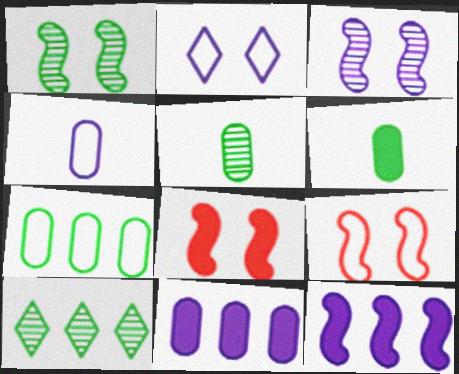[[1, 5, 10], 
[4, 8, 10]]